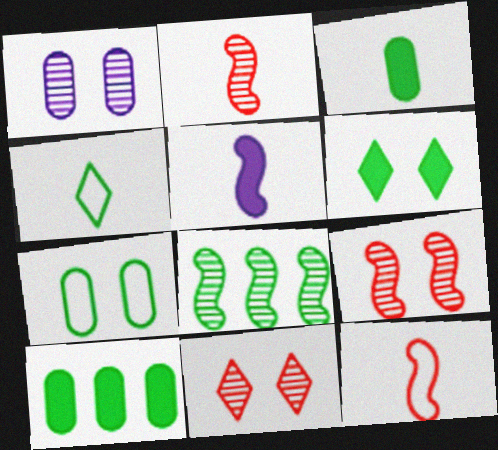[]